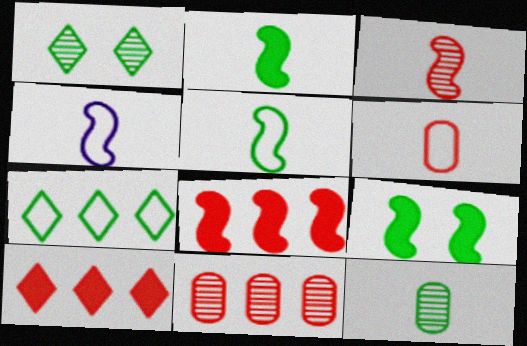[[2, 3, 4], 
[7, 9, 12]]